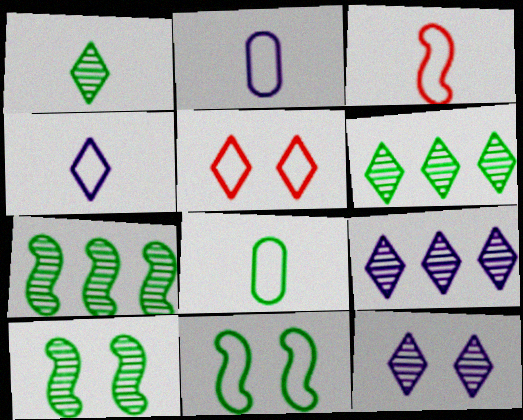[[3, 4, 8]]